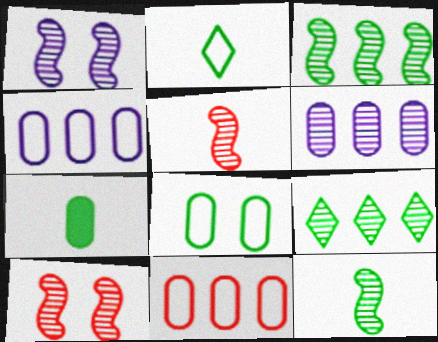[[1, 3, 5], 
[2, 7, 12]]